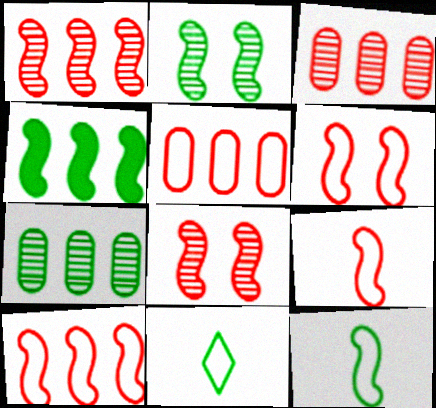[[2, 4, 12], 
[6, 9, 10]]